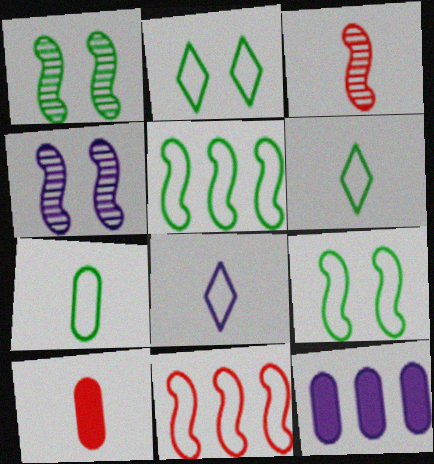[[2, 3, 12], 
[2, 5, 7], 
[4, 8, 12]]